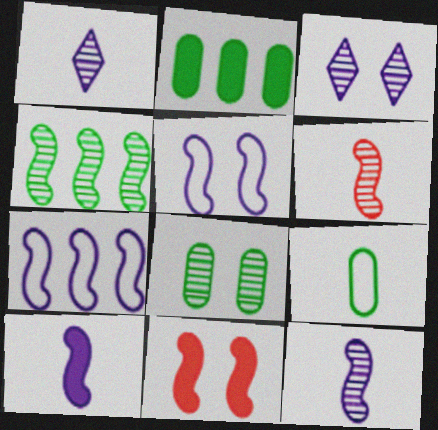[[2, 8, 9]]